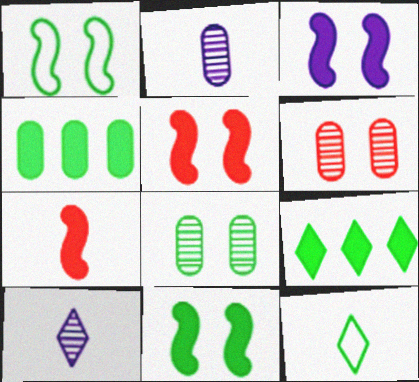[[2, 7, 12], 
[3, 5, 11]]